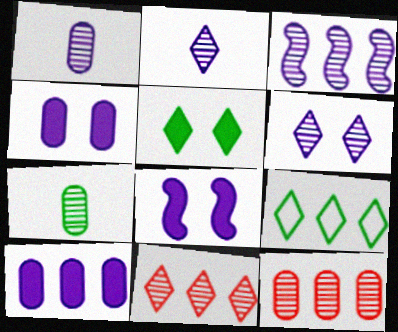[[1, 3, 6]]